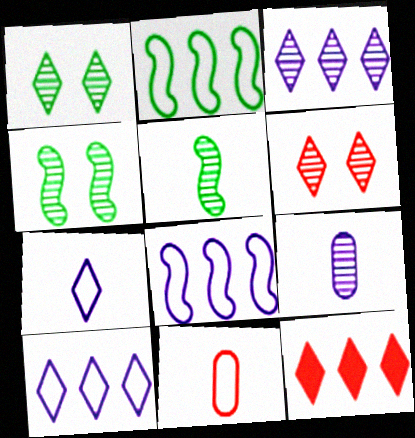[[1, 7, 12]]